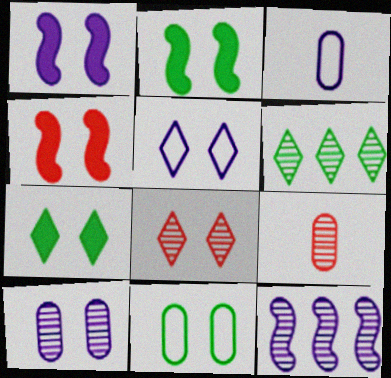[[1, 2, 4], 
[1, 5, 10], 
[1, 8, 11], 
[3, 4, 6], 
[5, 7, 8]]